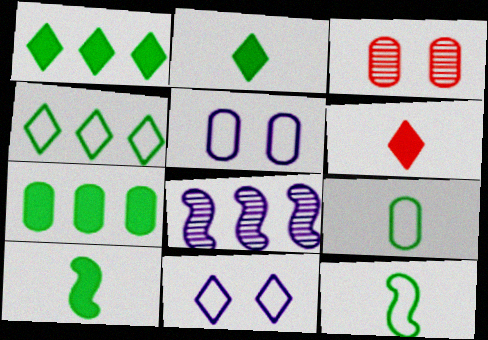[]